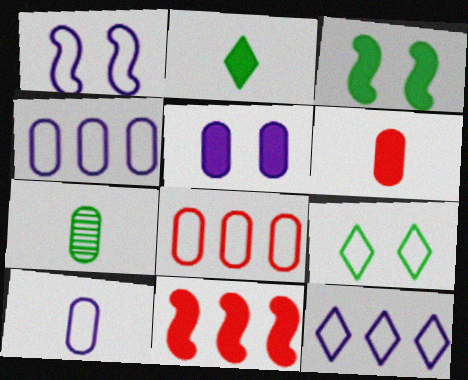[[1, 10, 12], 
[2, 5, 11], 
[5, 7, 8], 
[6, 7, 10]]